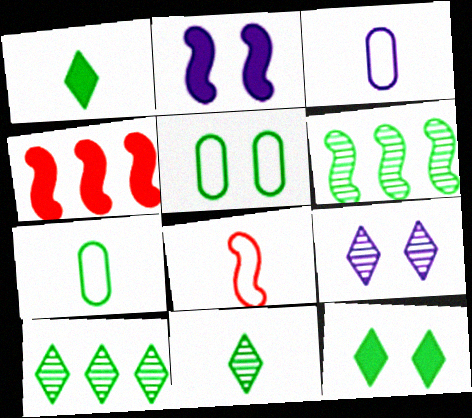[[1, 5, 6], 
[2, 6, 8], 
[4, 7, 9], 
[6, 7, 12]]